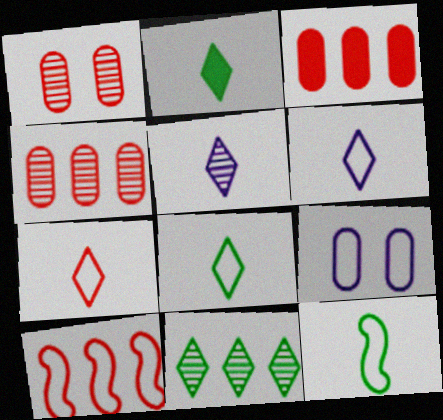[[2, 5, 7], 
[6, 7, 8], 
[8, 9, 10]]